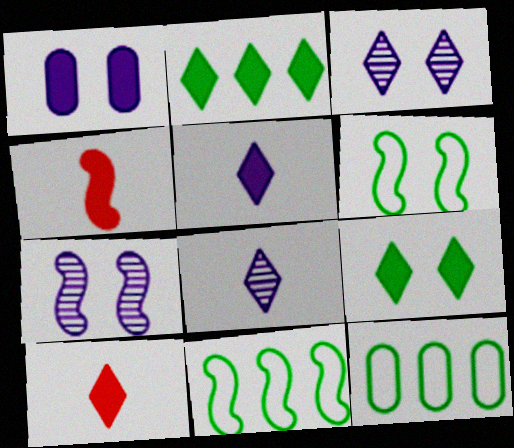[[1, 2, 4], 
[3, 4, 12], 
[4, 7, 11], 
[7, 10, 12]]